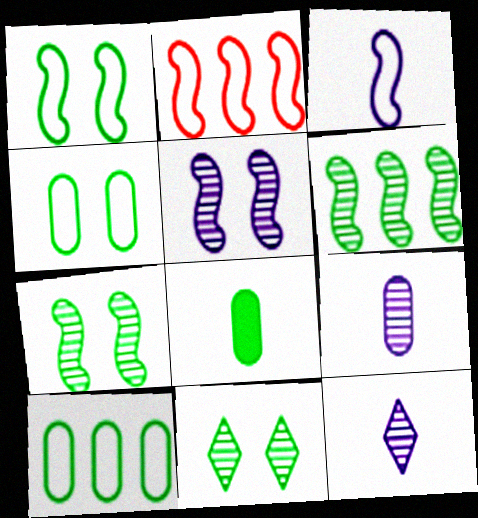[[1, 2, 3]]